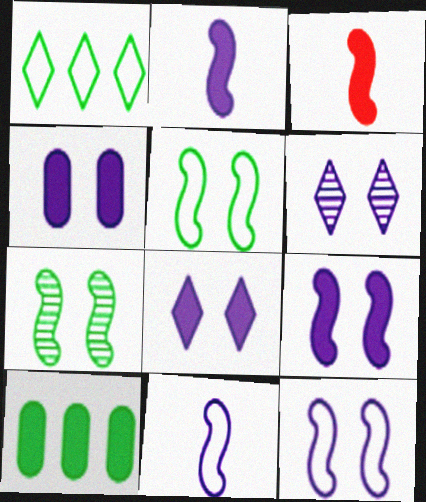[[3, 8, 10], 
[4, 6, 12], 
[4, 8, 9]]